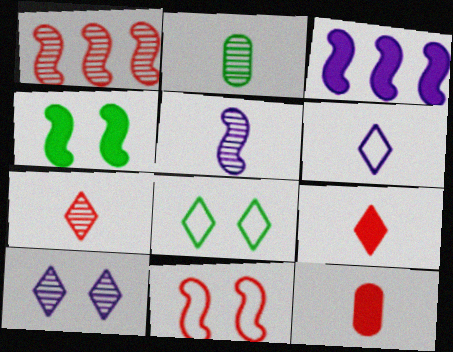[[1, 2, 10], 
[2, 5, 7]]